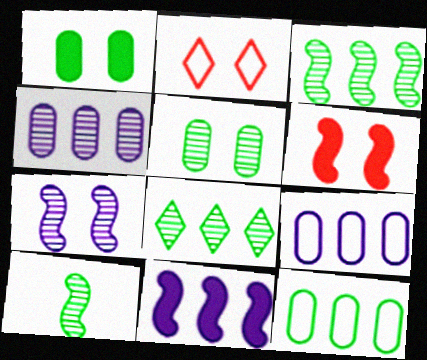[[1, 2, 7], 
[5, 8, 10]]